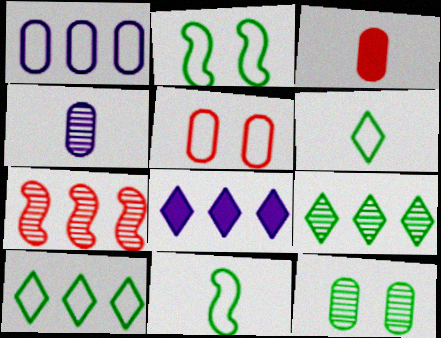[[1, 3, 12]]